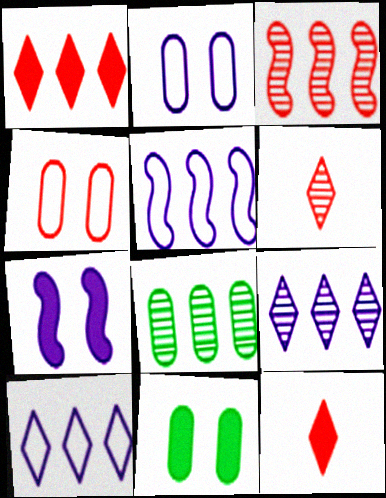[[1, 5, 8], 
[3, 4, 12], 
[3, 8, 9], 
[5, 6, 11]]